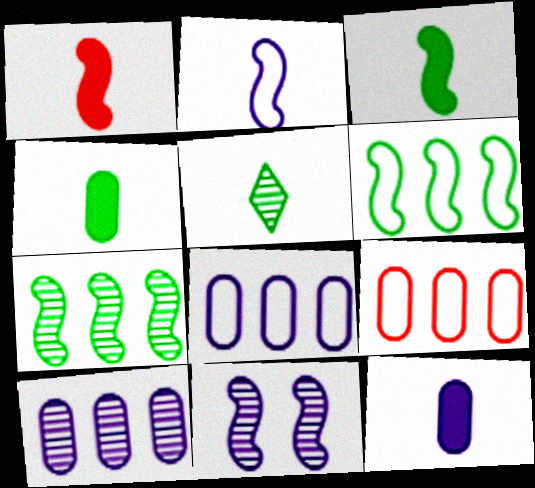[[1, 6, 11]]